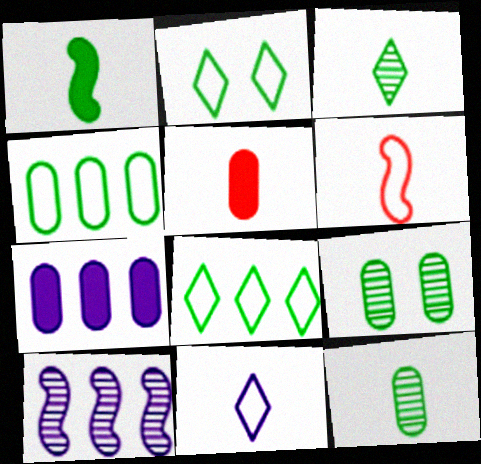[[1, 8, 9], 
[2, 5, 10]]